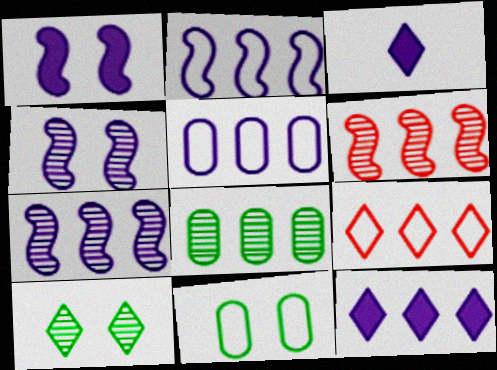[[3, 4, 5], 
[3, 6, 11], 
[3, 9, 10], 
[5, 7, 12]]